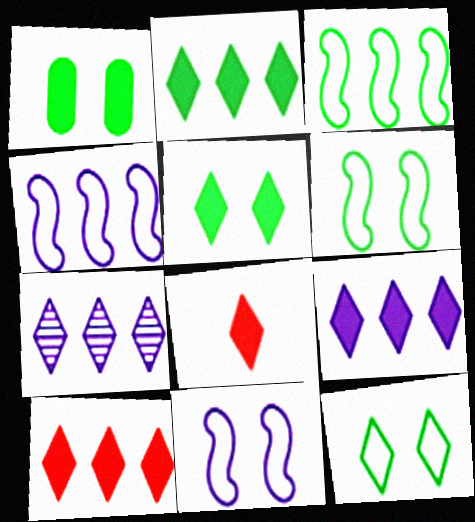[[2, 9, 10], 
[5, 8, 9], 
[7, 8, 12]]